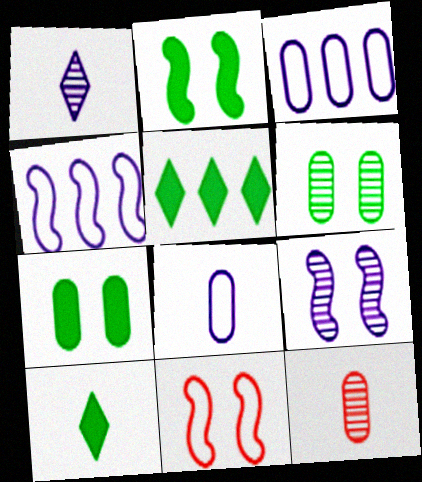[[2, 9, 11], 
[3, 7, 12]]